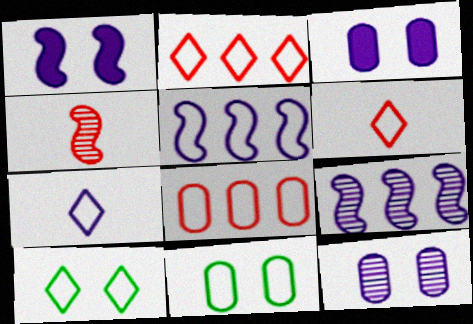[[2, 7, 10], 
[3, 7, 9], 
[5, 6, 11]]